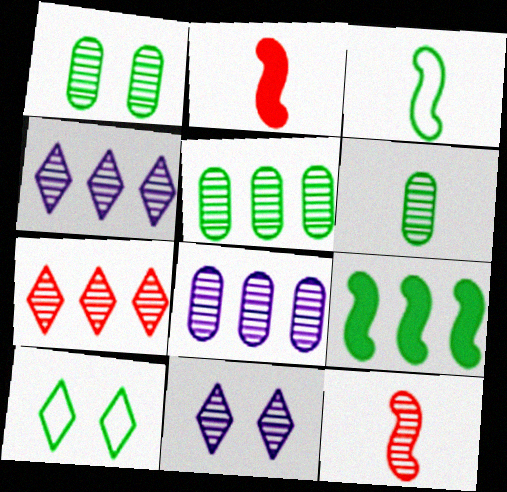[[1, 4, 12], 
[1, 5, 6], 
[2, 8, 10], 
[5, 11, 12], 
[6, 9, 10]]